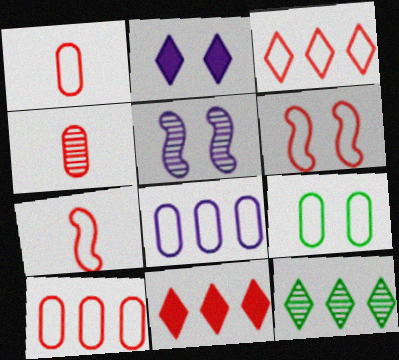[[1, 3, 6], 
[1, 8, 9], 
[4, 5, 12], 
[4, 6, 11]]